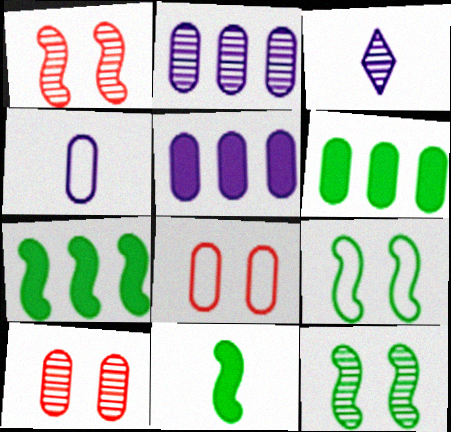[[3, 7, 8], 
[4, 6, 10]]